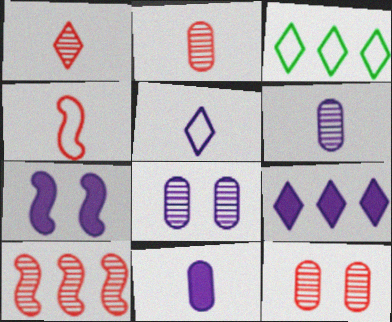[[1, 10, 12], 
[2, 3, 7], 
[7, 9, 11]]